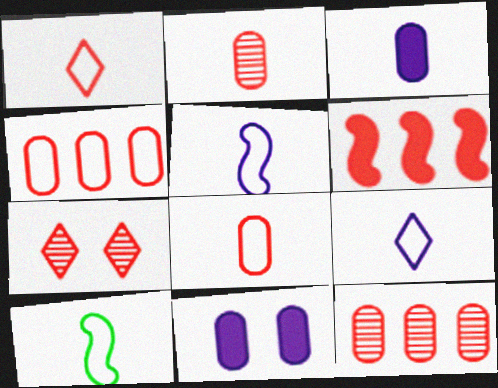[[6, 7, 8], 
[8, 9, 10]]